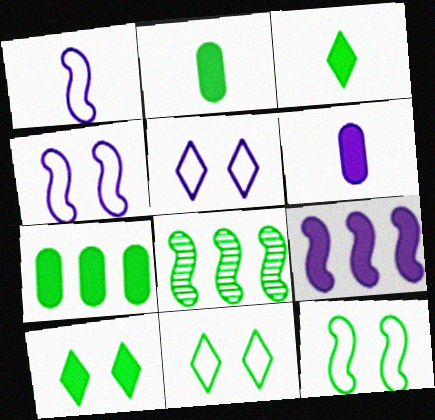[[2, 8, 11]]